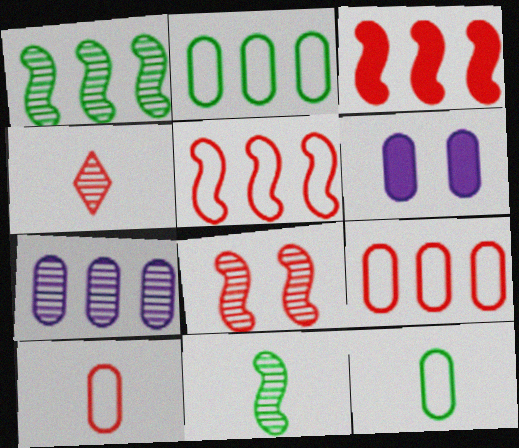[]